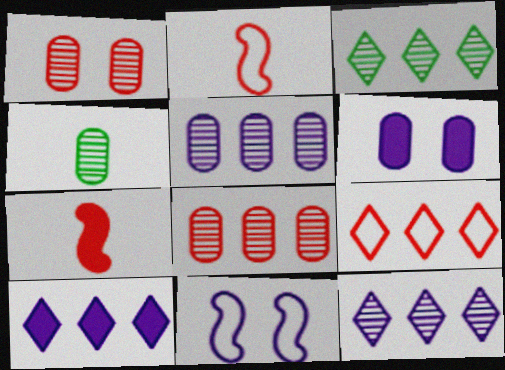[[1, 4, 5], 
[1, 7, 9], 
[2, 3, 6], 
[3, 9, 10]]